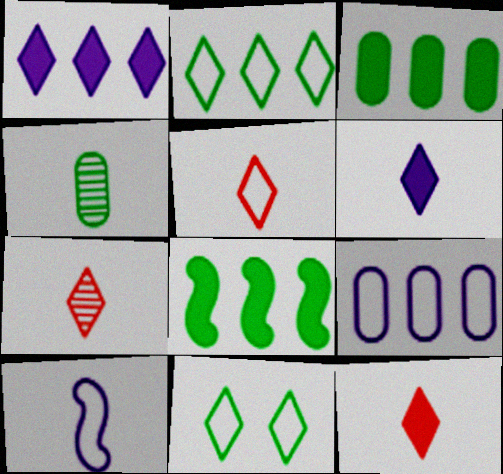[[1, 7, 11], 
[4, 8, 11], 
[4, 10, 12], 
[5, 7, 12]]